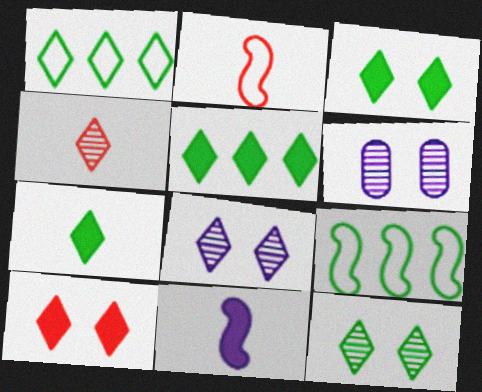[[1, 7, 12], 
[2, 5, 6], 
[3, 5, 7]]